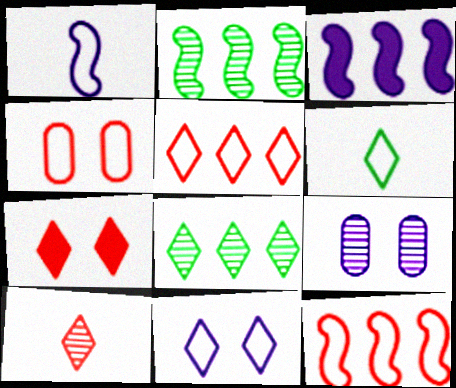[[2, 3, 12], 
[2, 9, 10], 
[5, 6, 11], 
[5, 7, 10]]